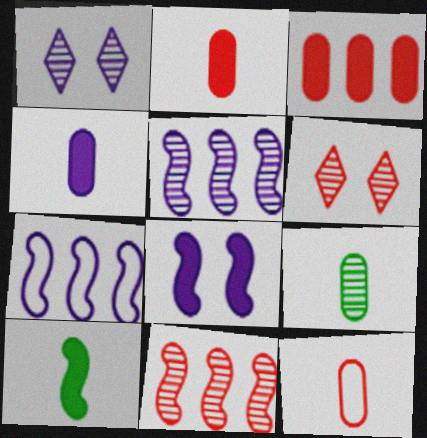[[1, 4, 7], 
[1, 9, 11], 
[4, 9, 12], 
[5, 6, 9]]